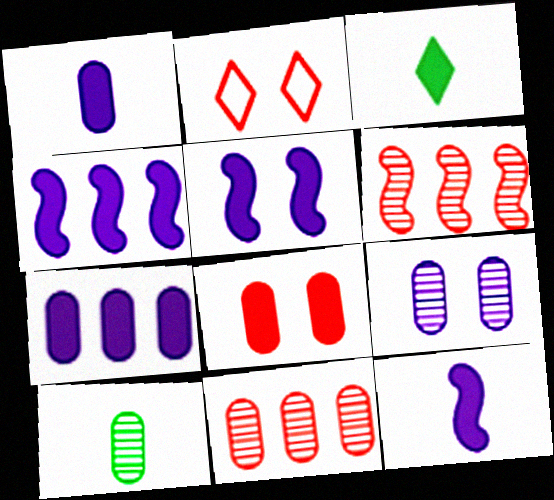[[2, 4, 10], 
[3, 4, 8], 
[4, 5, 12], 
[9, 10, 11]]